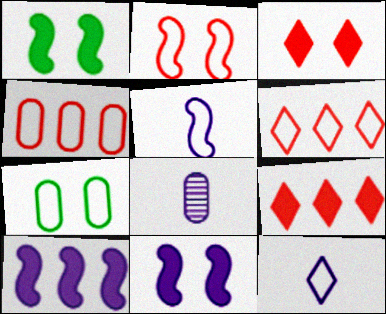[[1, 6, 8], 
[5, 6, 7]]